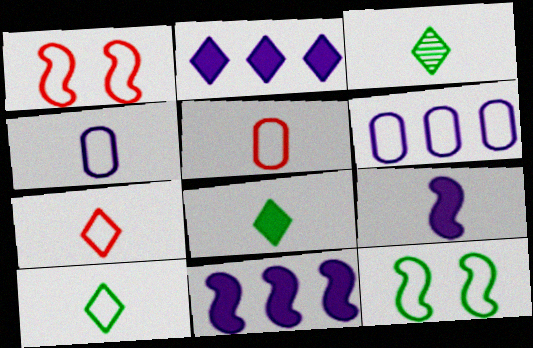[[1, 6, 10], 
[3, 5, 9], 
[3, 8, 10], 
[6, 7, 12]]